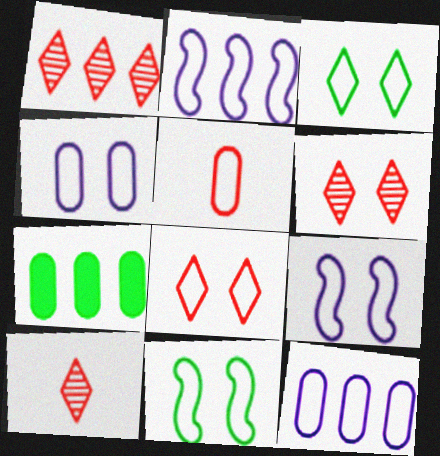[[1, 2, 7], 
[1, 6, 10], 
[2, 3, 5], 
[4, 8, 11], 
[7, 9, 10]]